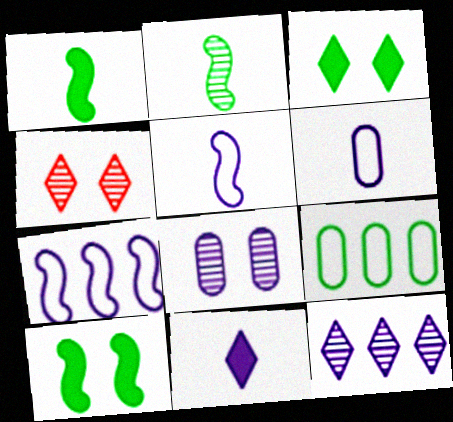[[2, 3, 9], 
[7, 8, 11]]